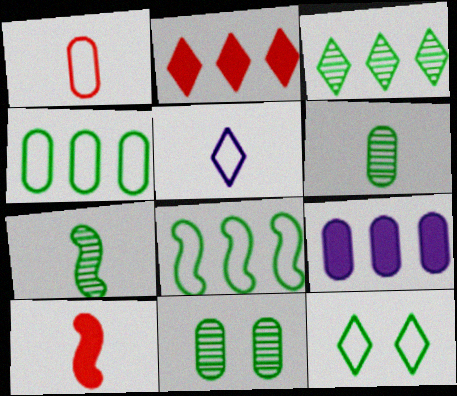[[1, 9, 11], 
[3, 7, 11], 
[5, 6, 10]]